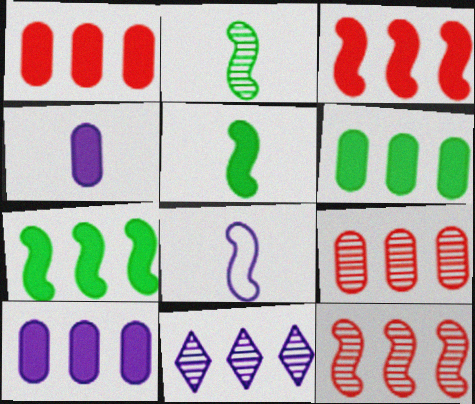[[1, 6, 10]]